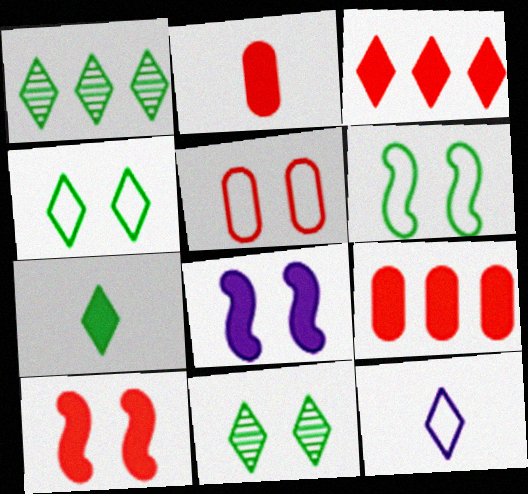[[1, 4, 7], 
[2, 3, 10], 
[3, 11, 12], 
[5, 8, 11], 
[7, 8, 9]]